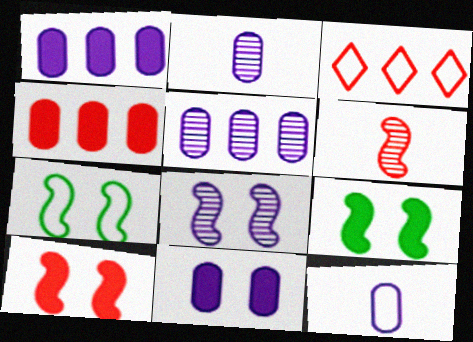[[2, 3, 9], 
[3, 7, 12], 
[5, 11, 12], 
[7, 8, 10]]